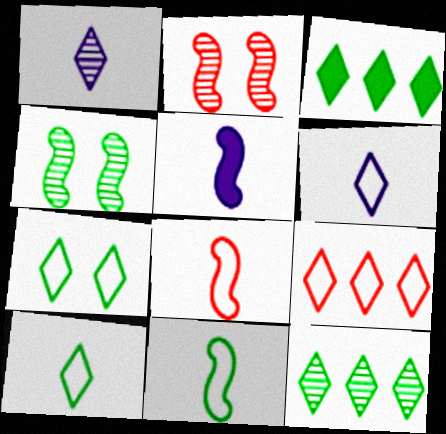[[6, 7, 9]]